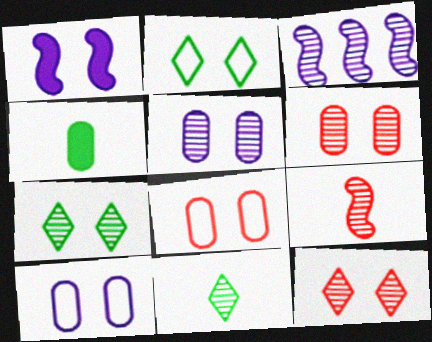[[1, 2, 6], 
[1, 7, 8], 
[3, 6, 11]]